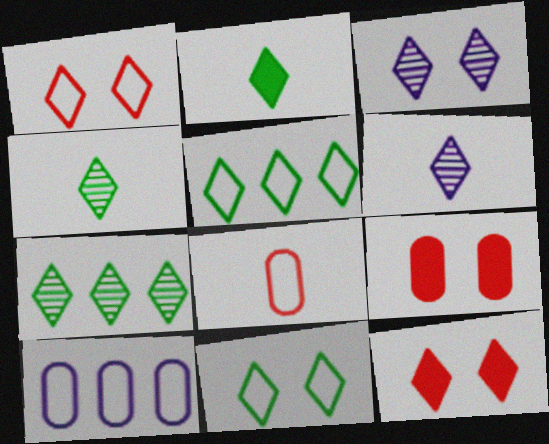[[2, 7, 11], 
[3, 11, 12], 
[5, 6, 12]]